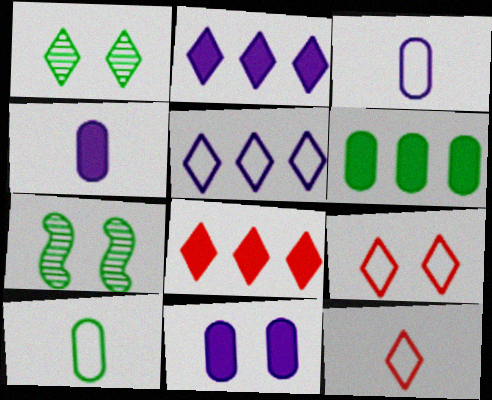[[1, 2, 12], 
[3, 7, 8], 
[7, 9, 11]]